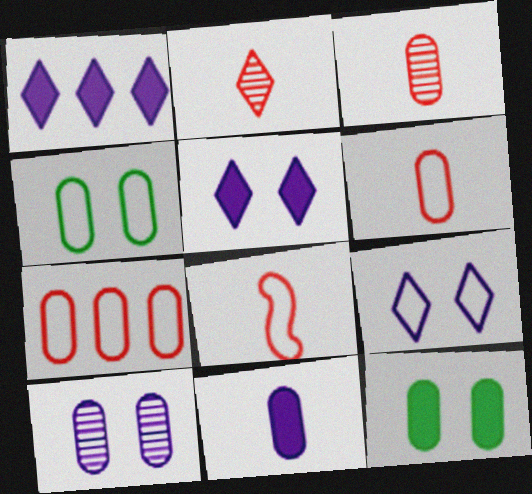[]